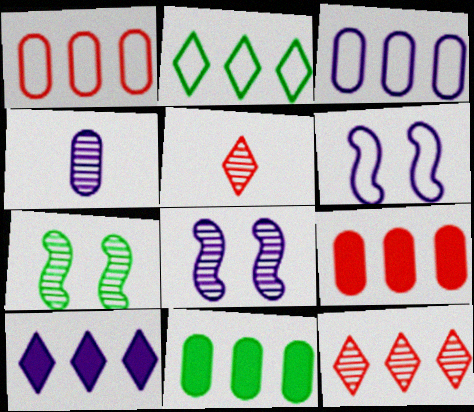[[2, 10, 12], 
[4, 6, 10], 
[4, 7, 12], 
[5, 6, 11]]